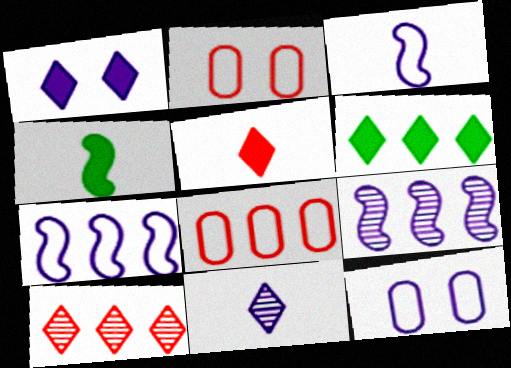[[1, 5, 6], 
[4, 10, 12], 
[6, 8, 9]]